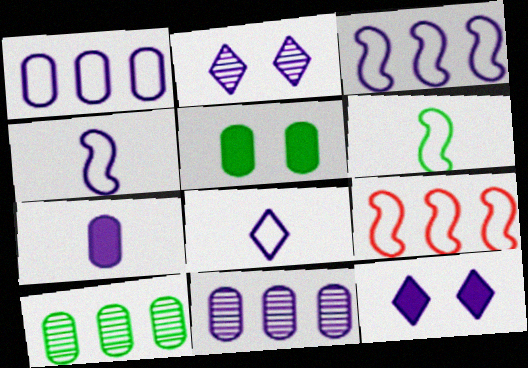[[2, 3, 7], 
[4, 11, 12]]